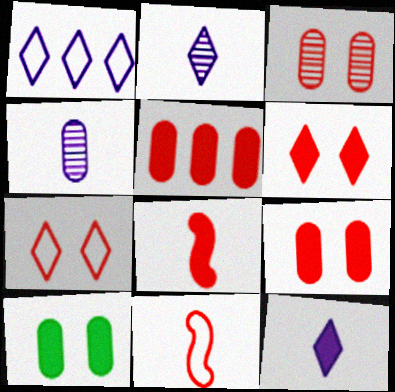[[5, 6, 8]]